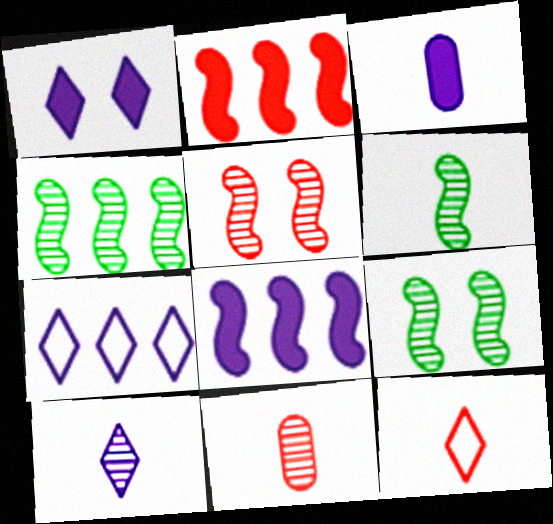[[1, 3, 8], 
[1, 7, 10], 
[3, 6, 12], 
[4, 6, 9], 
[6, 10, 11]]